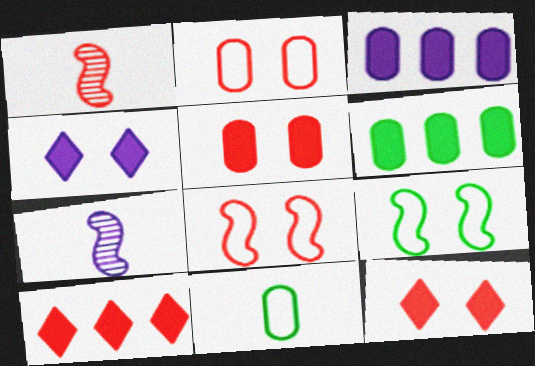[[1, 2, 10]]